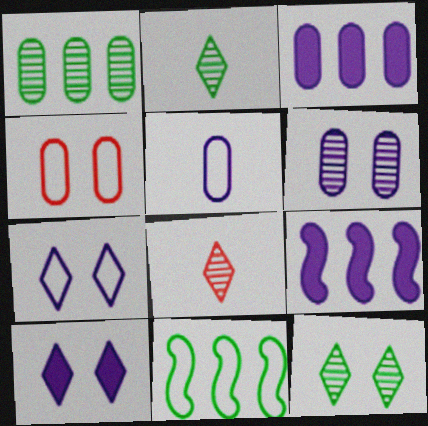[[2, 4, 9], 
[3, 5, 6]]